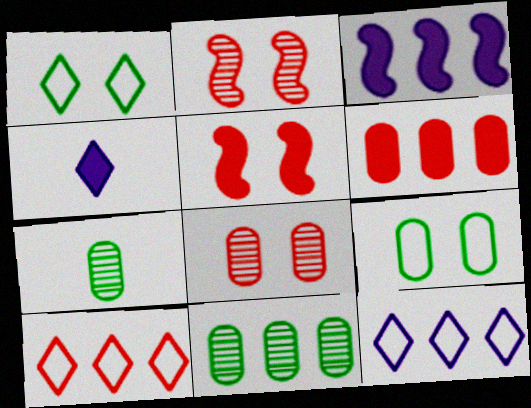[[3, 10, 11], 
[5, 7, 12]]